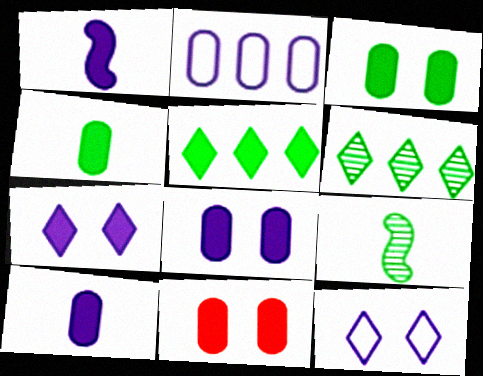[[1, 5, 11], 
[3, 8, 11]]